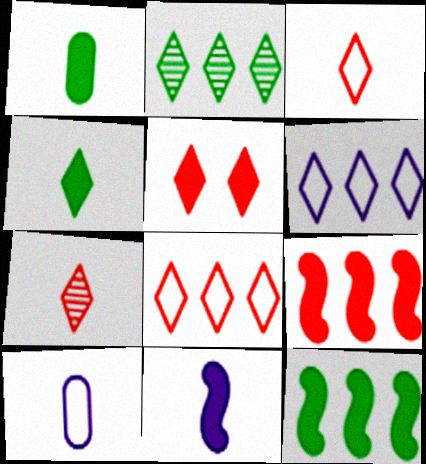[[5, 7, 8]]